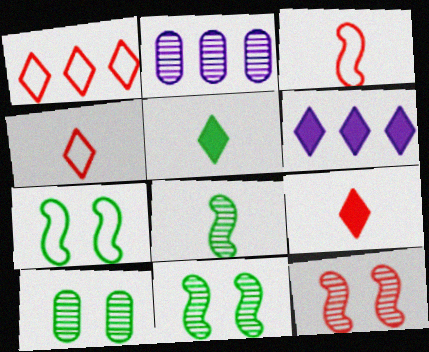[[2, 7, 9], 
[3, 6, 10]]